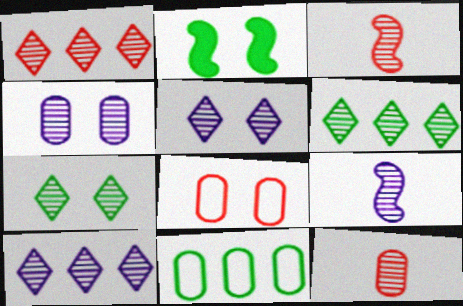[[1, 6, 10], 
[2, 5, 8], 
[3, 4, 6], 
[4, 9, 10]]